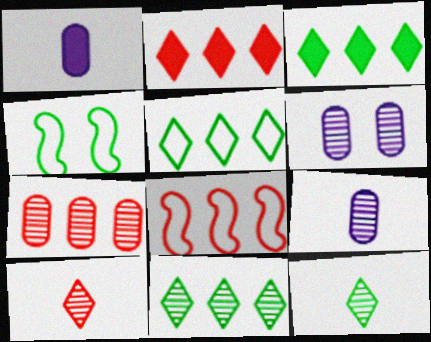[[2, 4, 9], 
[2, 7, 8], 
[3, 5, 11]]